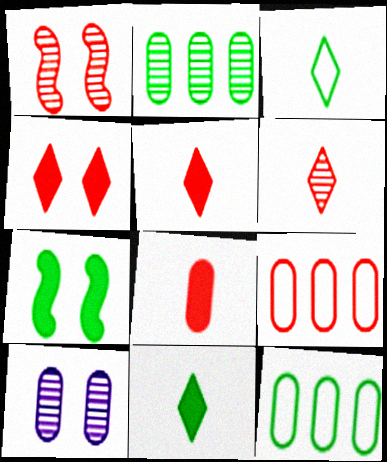[[1, 5, 9], 
[2, 3, 7], 
[8, 10, 12]]